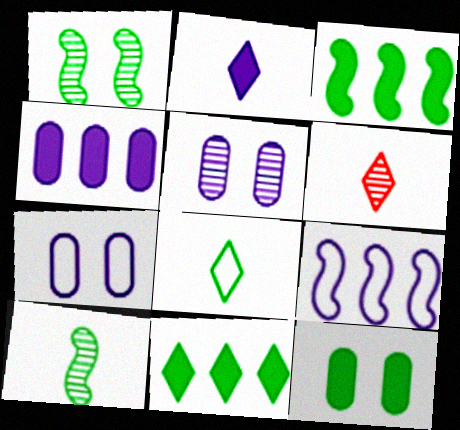[[2, 5, 9], 
[2, 6, 8], 
[3, 6, 7], 
[6, 9, 12]]